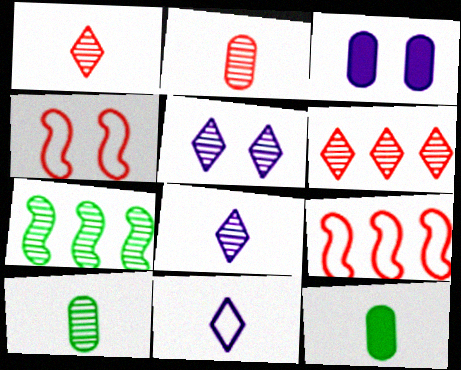[[2, 5, 7], 
[5, 9, 12]]